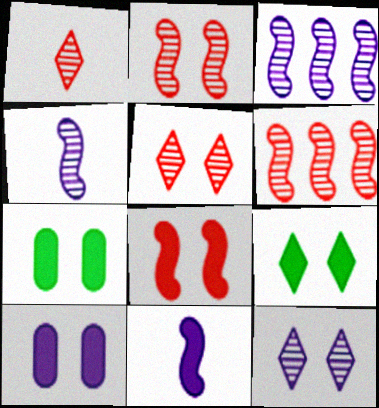[[8, 9, 10]]